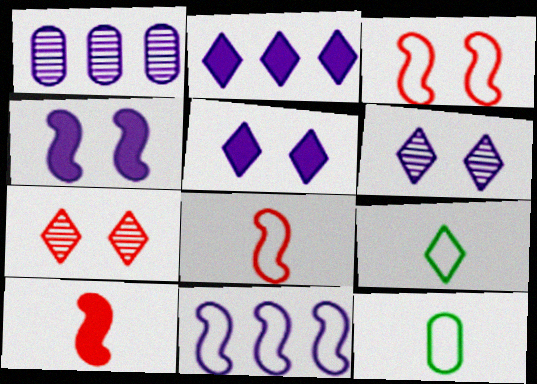[[1, 2, 11], 
[2, 7, 9]]